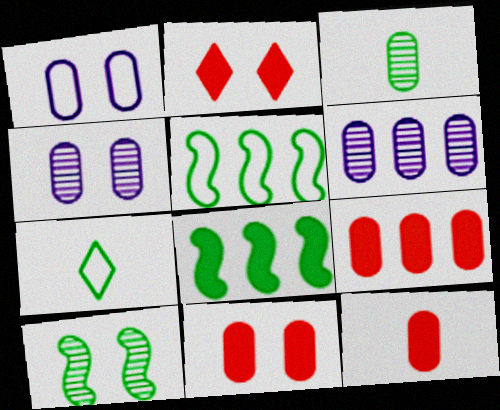[[1, 2, 10], 
[1, 3, 9], 
[9, 11, 12]]